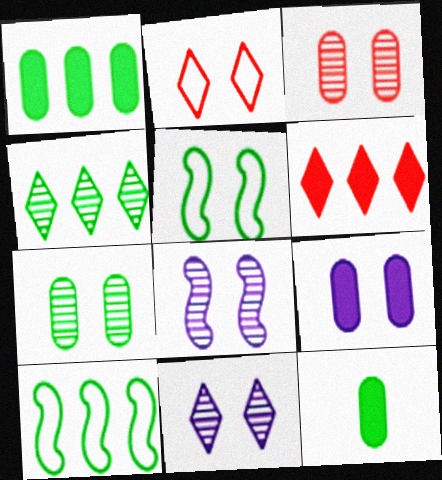[[1, 4, 10], 
[4, 5, 12]]